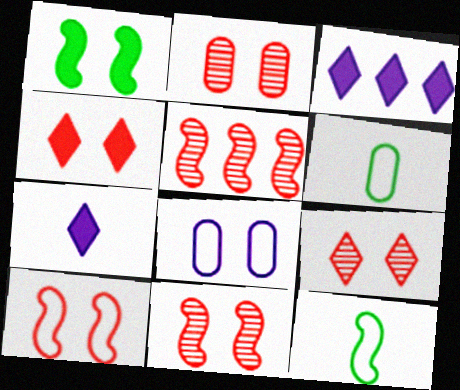[[1, 8, 9], 
[2, 3, 12], 
[2, 4, 10], 
[2, 9, 11], 
[3, 6, 11]]